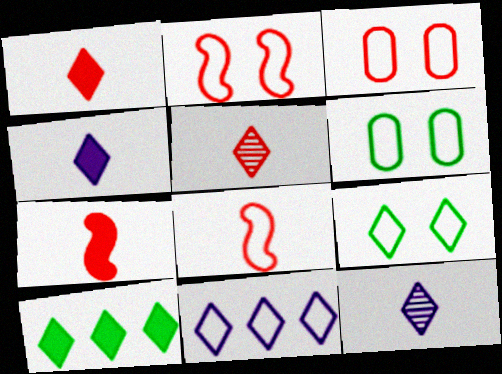[[6, 8, 11]]